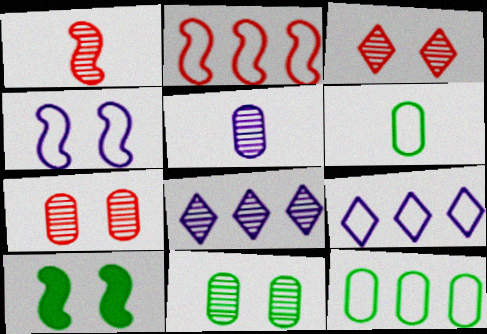[[1, 8, 11], 
[2, 9, 12]]